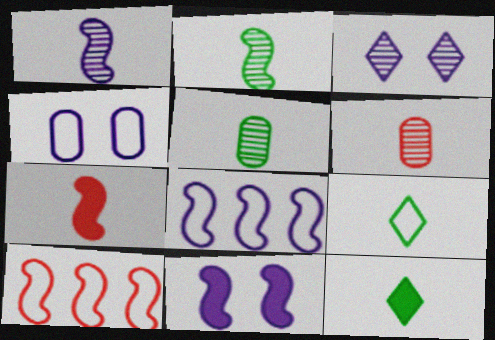[[1, 8, 11], 
[2, 10, 11], 
[3, 4, 11], 
[4, 9, 10]]